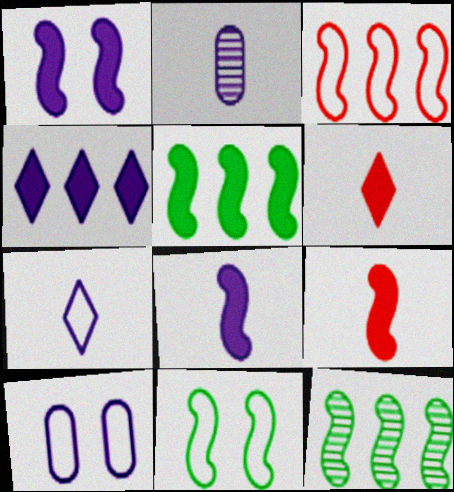[[1, 5, 9], 
[2, 7, 8], 
[6, 10, 12]]